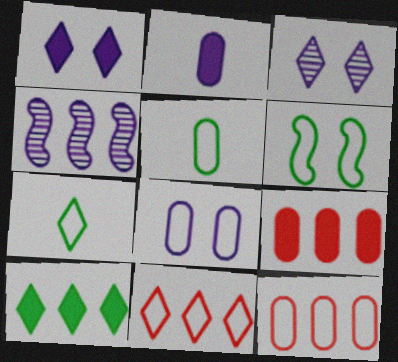[[4, 10, 12], 
[5, 8, 12]]